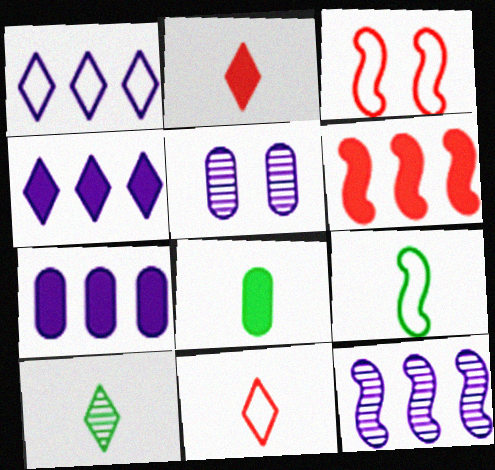[[1, 7, 12], 
[3, 7, 10], 
[8, 9, 10]]